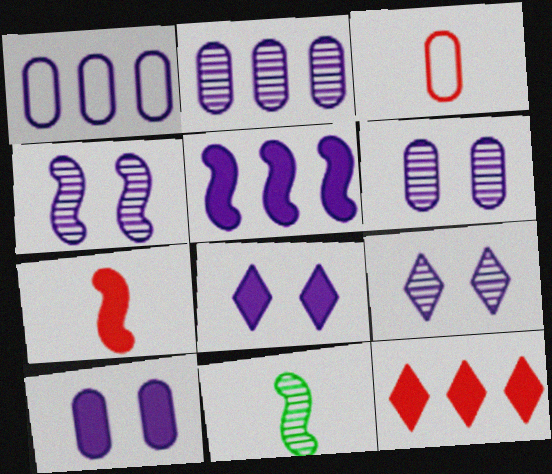[[4, 6, 9]]